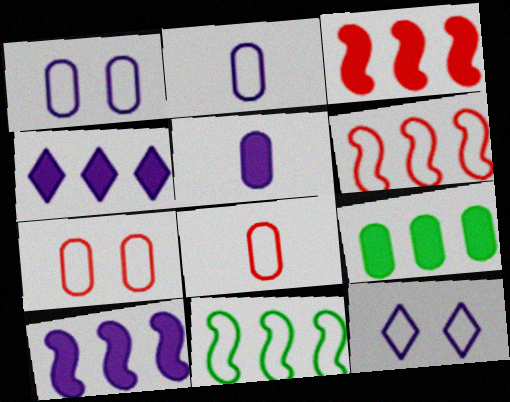[[3, 4, 9], 
[8, 11, 12]]